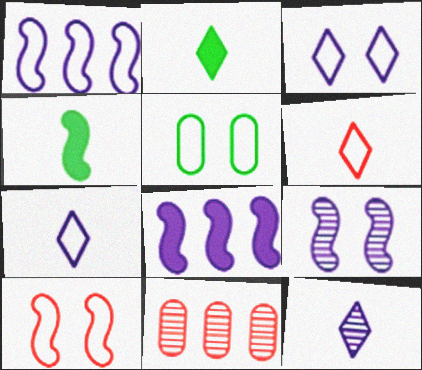[[1, 5, 6], 
[2, 6, 12], 
[3, 4, 11], 
[3, 5, 10]]